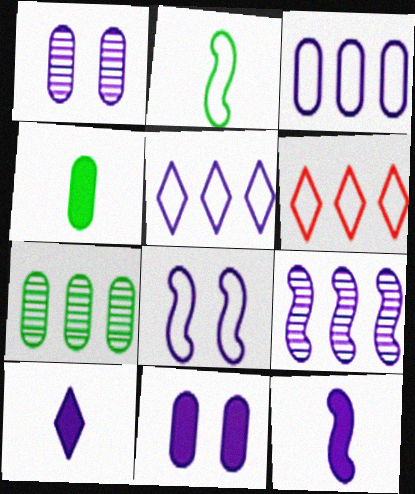[[1, 5, 12], 
[8, 9, 12]]